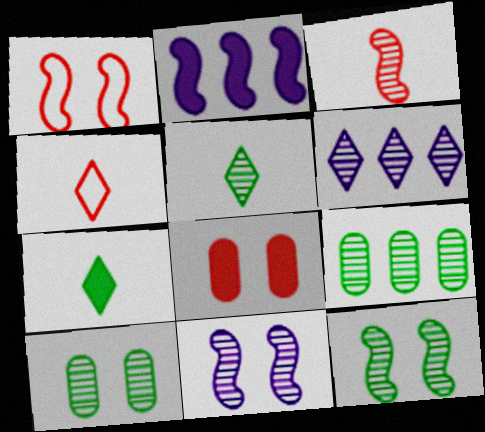[[2, 4, 10], 
[2, 7, 8], 
[3, 6, 10], 
[5, 9, 12]]